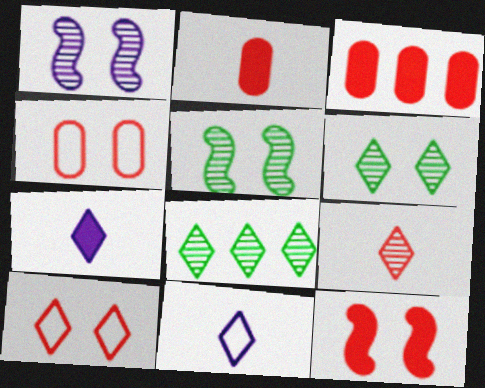[[3, 5, 11], 
[7, 8, 10]]